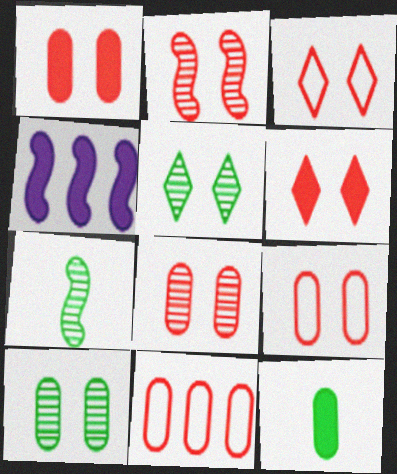[[1, 2, 3], 
[1, 8, 9], 
[2, 6, 9], 
[4, 6, 12]]